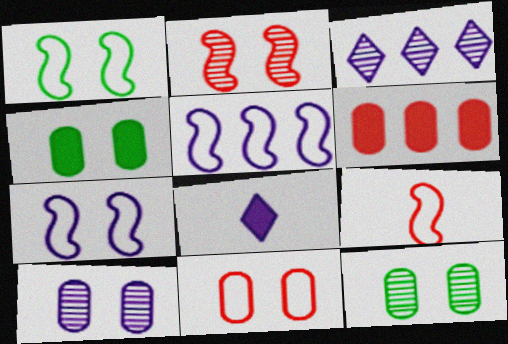[[1, 5, 9], 
[3, 4, 9], 
[4, 10, 11], 
[5, 8, 10]]